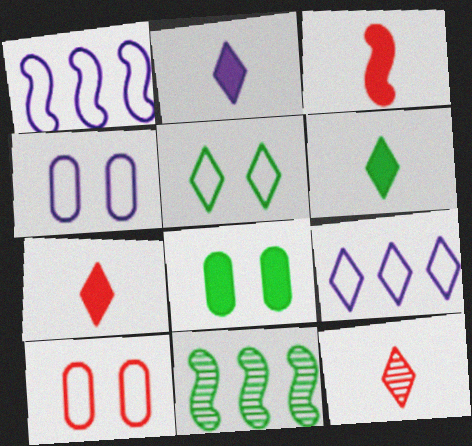[[1, 8, 12], 
[2, 6, 7], 
[2, 10, 11], 
[4, 7, 11]]